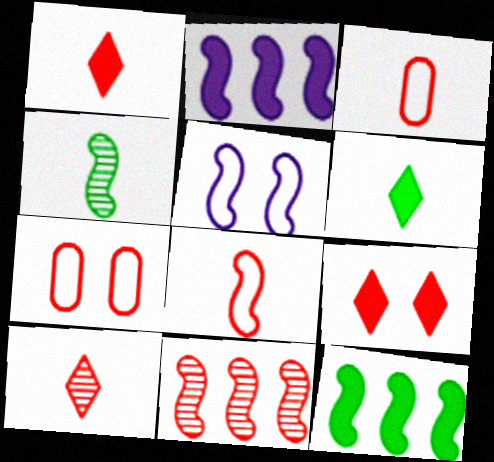[[1, 7, 11], 
[3, 9, 11]]